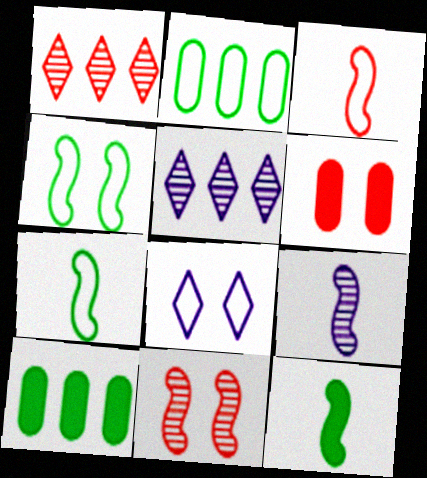[[1, 3, 6], 
[2, 3, 8], 
[3, 9, 12], 
[5, 6, 7]]